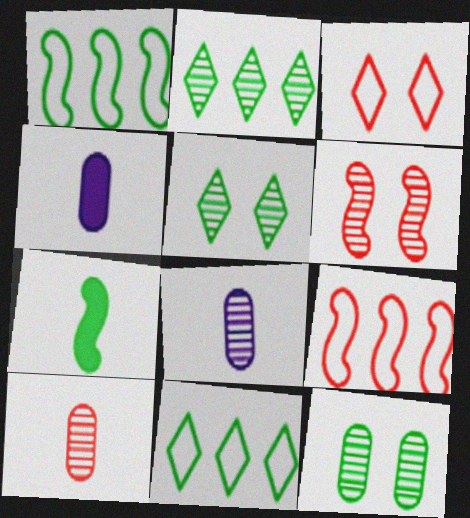[[2, 6, 8], 
[4, 5, 9], 
[4, 6, 11], 
[7, 11, 12]]